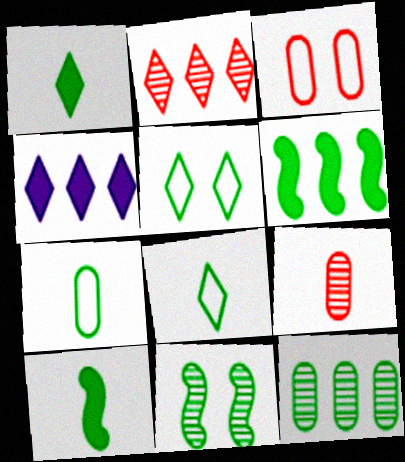[[5, 10, 12]]